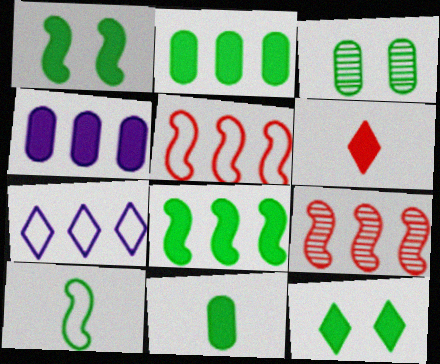[[1, 4, 6], 
[2, 7, 9], 
[8, 11, 12]]